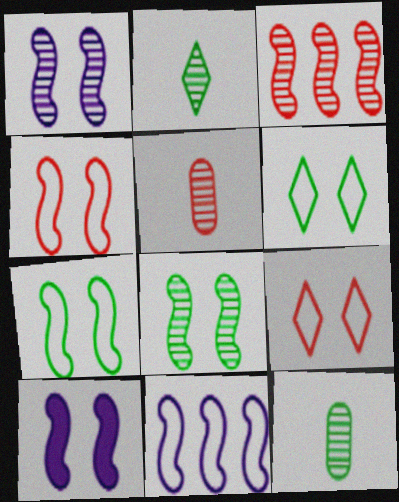[[4, 8, 10]]